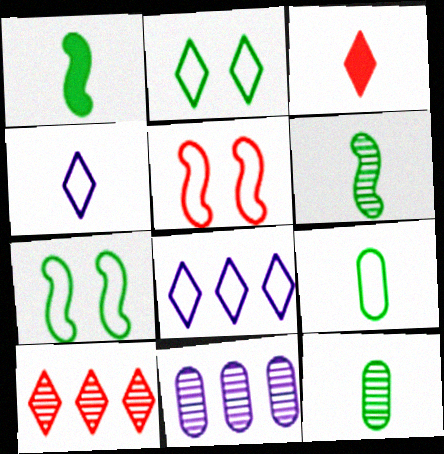[[3, 7, 11], 
[5, 8, 9]]